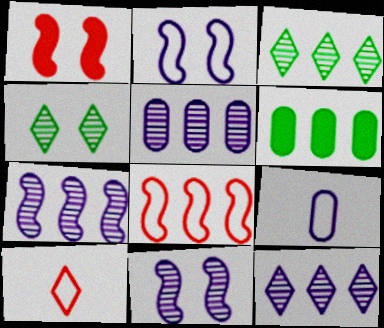[[1, 3, 9], 
[5, 7, 12], 
[6, 8, 12], 
[6, 10, 11]]